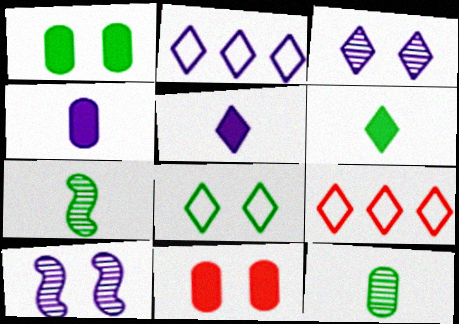[[2, 3, 5], 
[2, 4, 10], 
[2, 7, 11], 
[3, 6, 9], 
[8, 10, 11]]